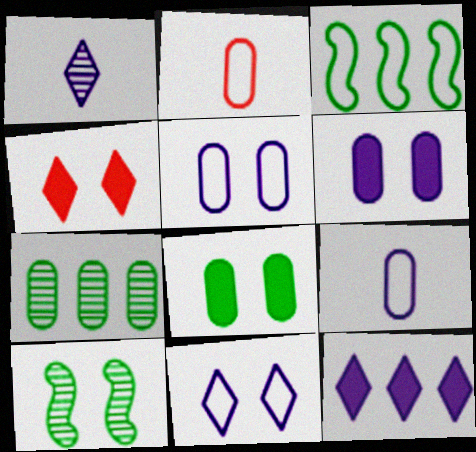[[1, 11, 12], 
[2, 3, 11], 
[2, 6, 7], 
[2, 10, 12], 
[4, 5, 10]]